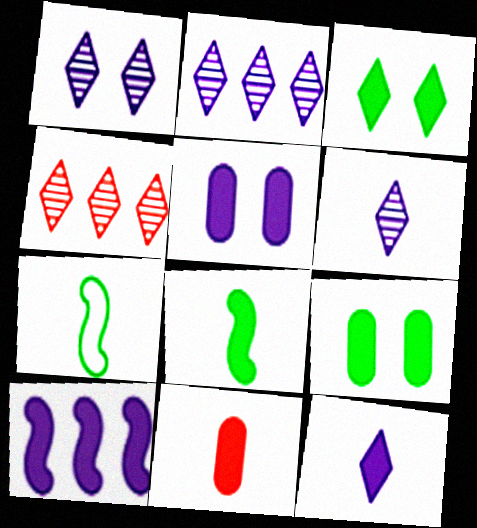[[1, 2, 6], 
[3, 10, 11], 
[4, 5, 7], 
[5, 10, 12], 
[6, 7, 11], 
[8, 11, 12]]